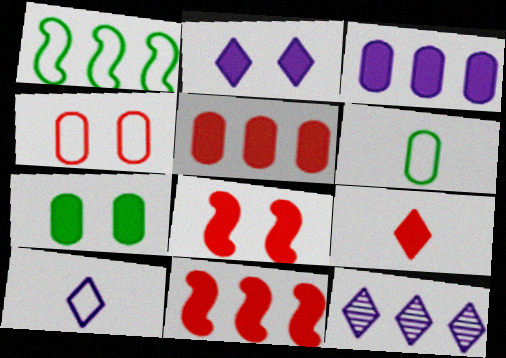[[1, 4, 10], 
[1, 5, 12], 
[2, 7, 8], 
[2, 10, 12], 
[5, 8, 9], 
[6, 8, 12]]